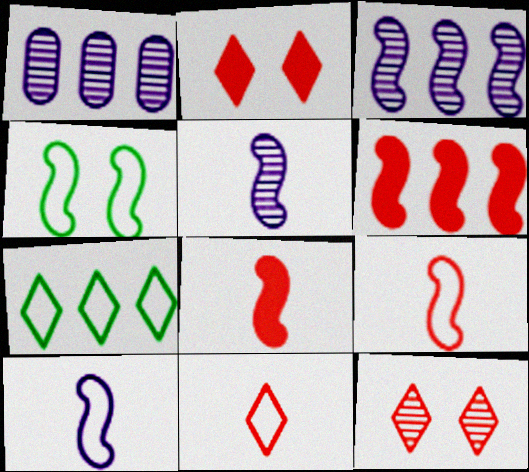[[1, 6, 7], 
[3, 4, 8], 
[4, 5, 6]]